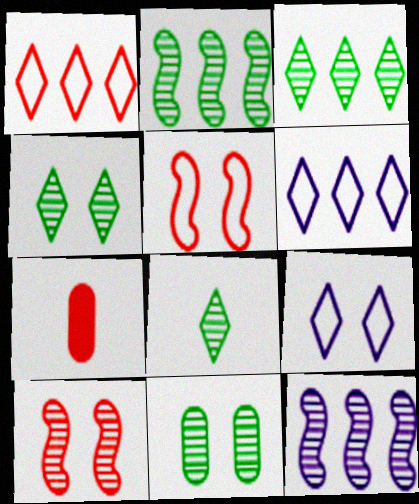[[1, 7, 10], 
[2, 7, 9], 
[2, 8, 11], 
[3, 4, 8]]